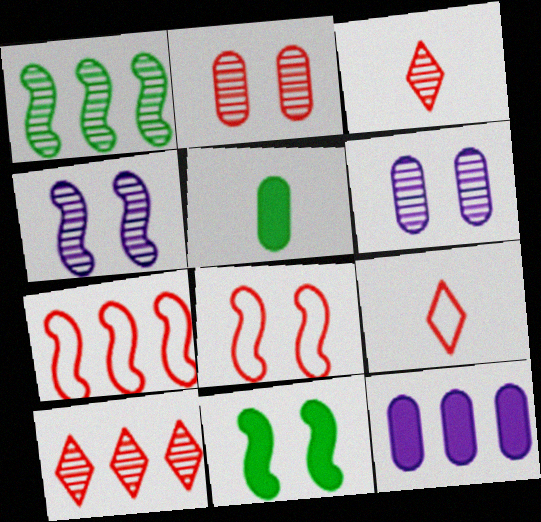[[1, 3, 6], 
[4, 8, 11]]